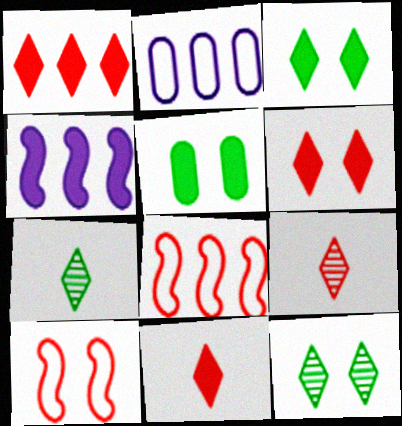[[1, 6, 11], 
[4, 5, 11]]